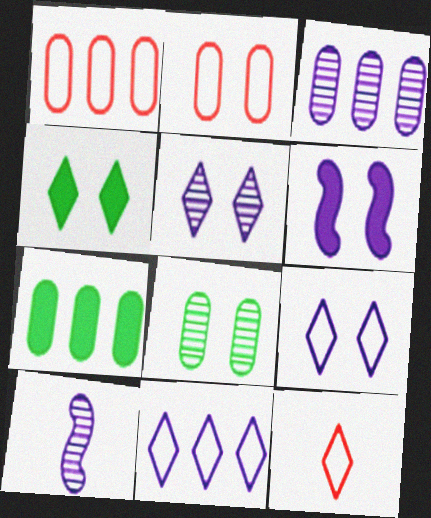[[1, 3, 7], 
[1, 4, 10], 
[3, 5, 10]]